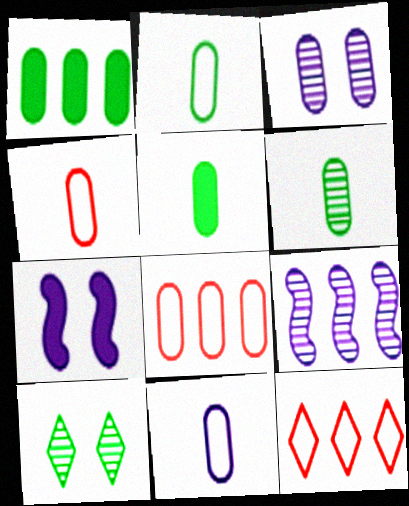[[1, 3, 4], 
[1, 9, 12], 
[2, 4, 11], 
[2, 5, 6], 
[3, 5, 8], 
[6, 7, 12]]